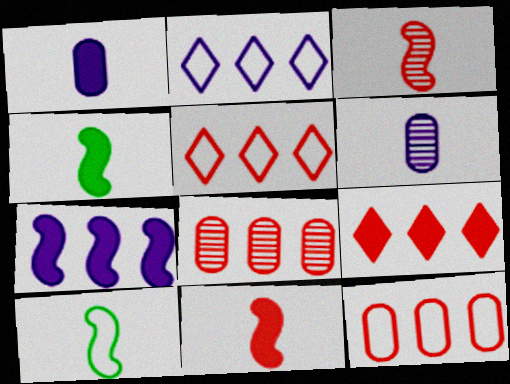[]